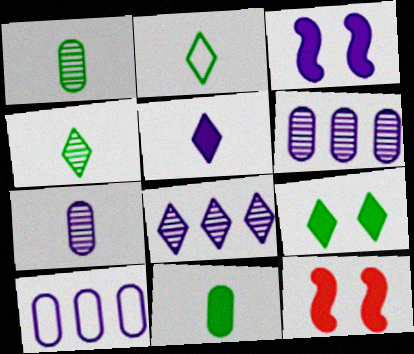[[2, 6, 12], 
[4, 10, 12]]